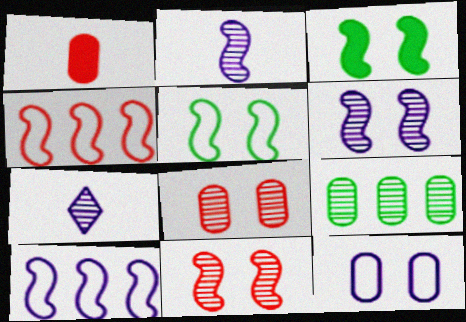[[1, 9, 12], 
[2, 3, 4], 
[7, 9, 11]]